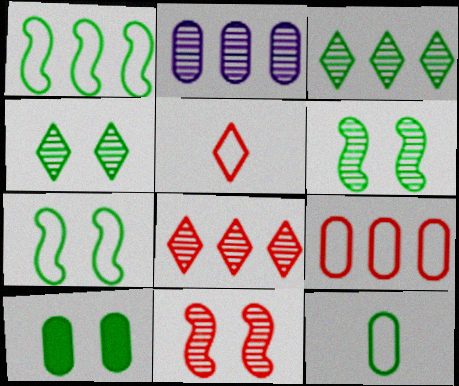[[4, 7, 10]]